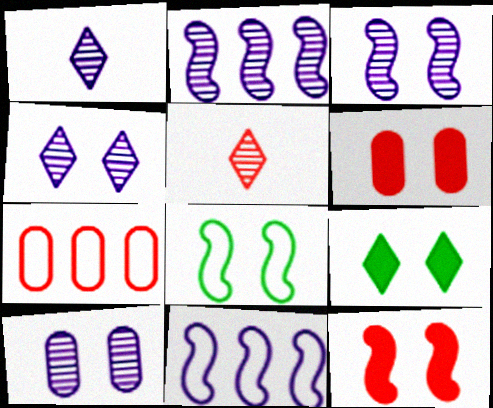[[1, 2, 10], 
[3, 4, 10], 
[3, 8, 12], 
[4, 6, 8], 
[5, 7, 12]]